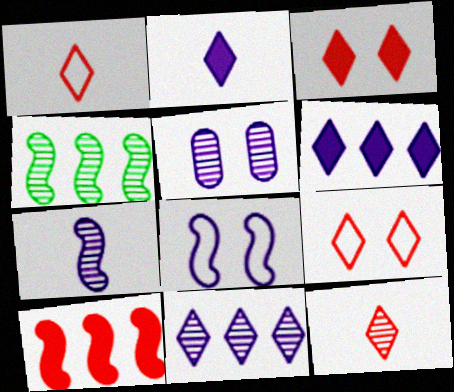[[4, 5, 12], 
[5, 7, 11]]